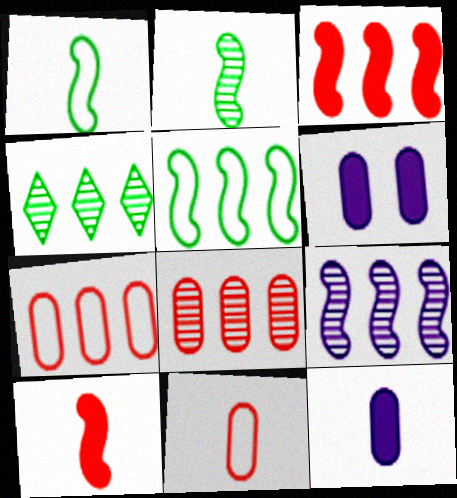[[3, 5, 9], 
[4, 8, 9]]